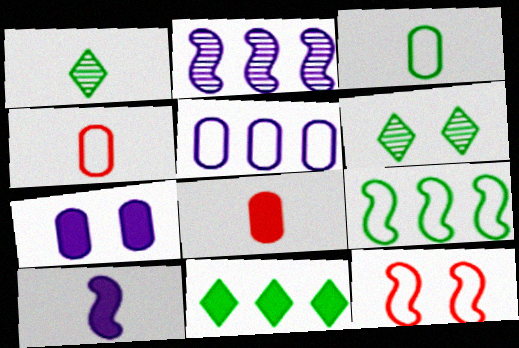[[1, 4, 10], 
[6, 7, 12]]